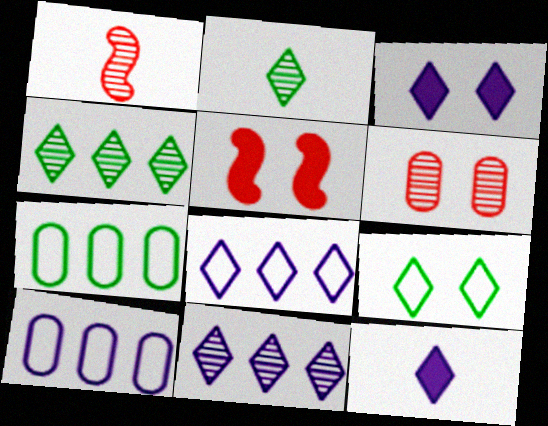[[1, 3, 7], 
[2, 5, 10]]